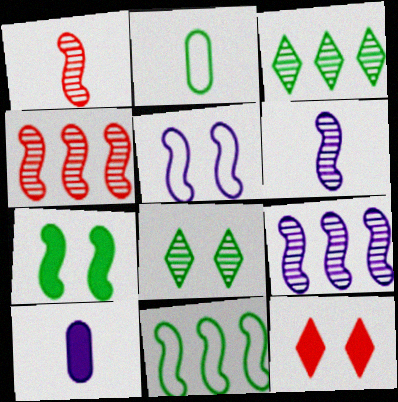[[2, 3, 7], 
[2, 9, 12]]